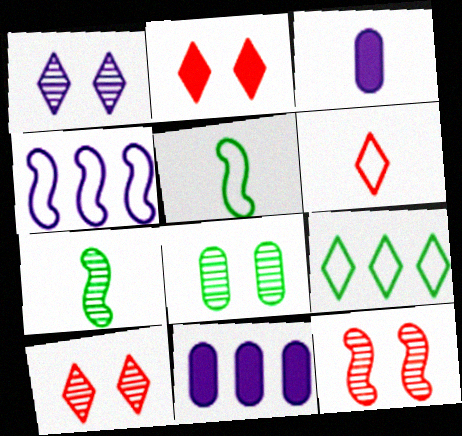[[1, 3, 4], 
[1, 8, 12], 
[3, 6, 7], 
[3, 9, 12], 
[5, 10, 11]]